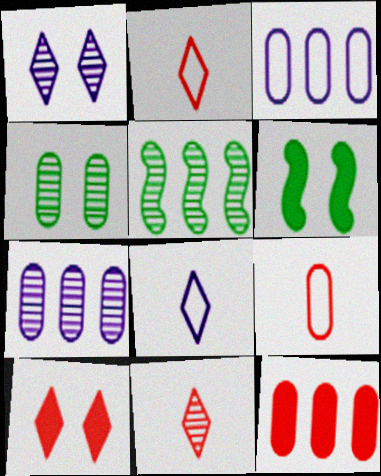[[2, 6, 7], 
[3, 6, 11]]